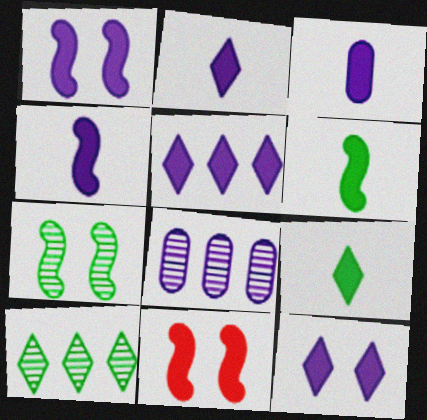[[1, 3, 5], 
[2, 3, 4], 
[2, 5, 12]]